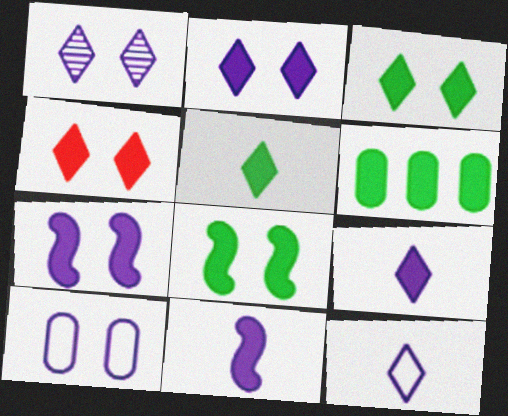[[1, 7, 10], 
[2, 3, 4], 
[4, 6, 11], 
[5, 6, 8]]